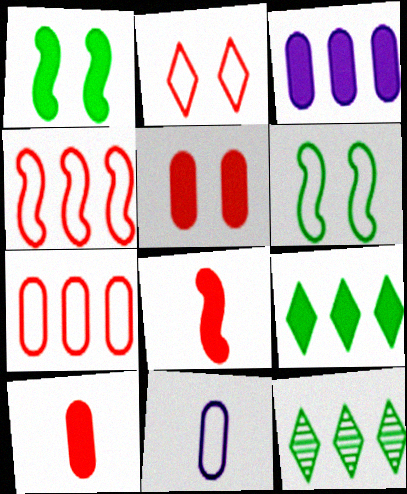[[3, 4, 12]]